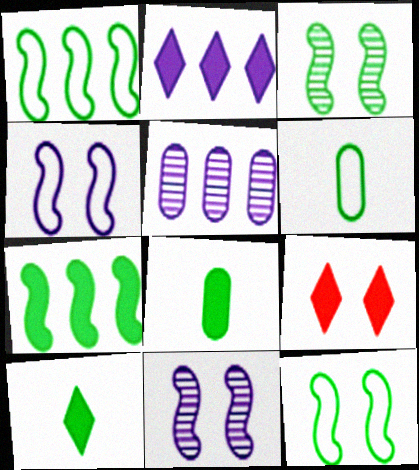[[2, 9, 10]]